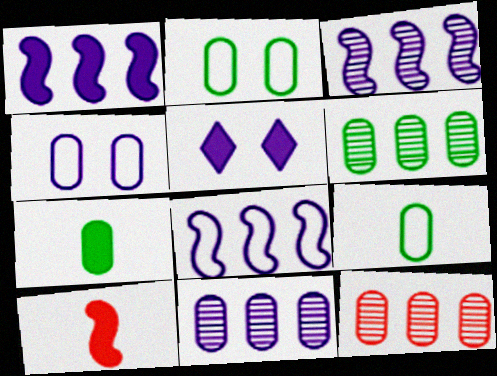[[1, 3, 8], 
[2, 6, 7], 
[4, 7, 12], 
[6, 11, 12]]